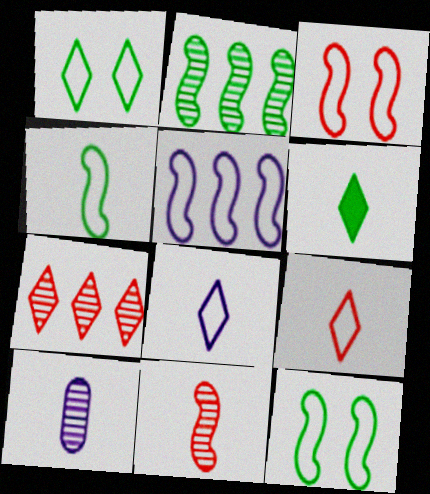[[3, 4, 5]]